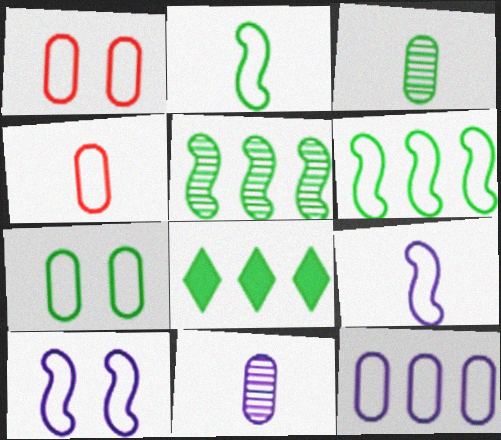[[4, 7, 12]]